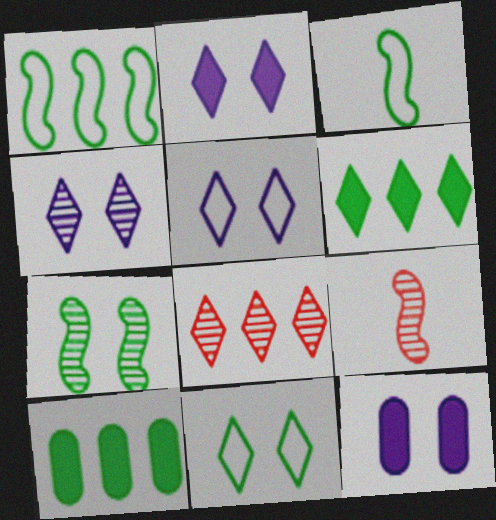[[2, 4, 5], 
[3, 8, 12], 
[5, 9, 10]]